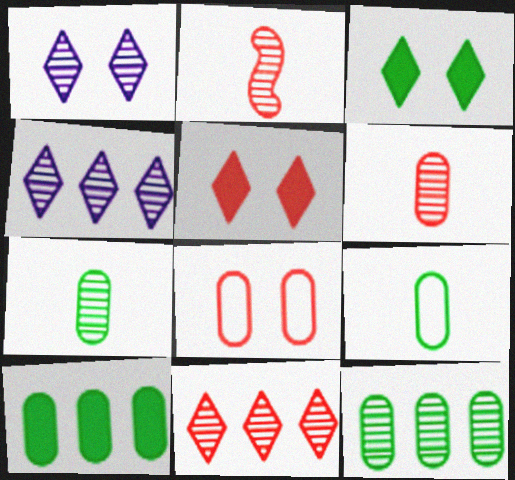[[1, 2, 12]]